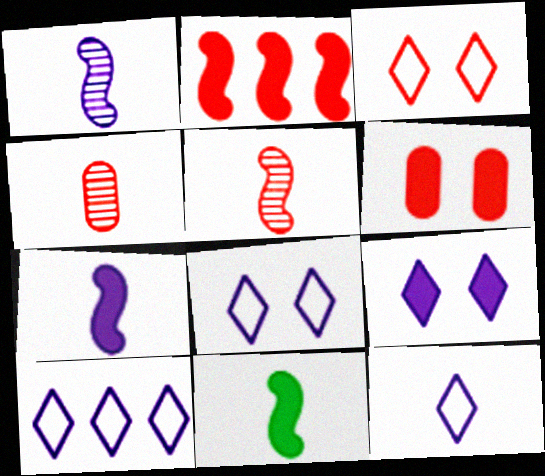[[2, 3, 4], 
[4, 11, 12], 
[8, 10, 12]]